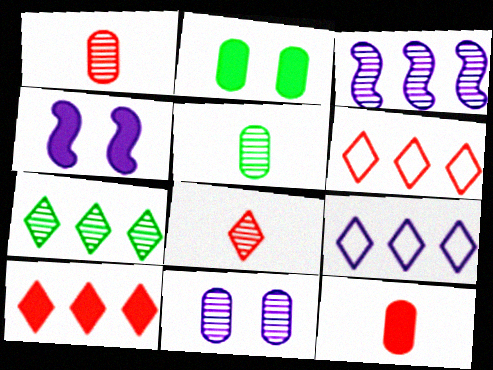[[4, 5, 6], 
[7, 9, 10]]